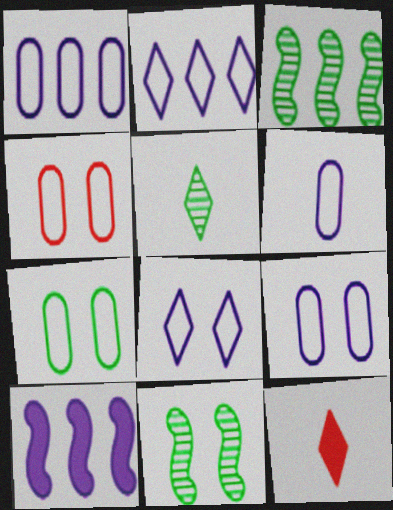[[1, 6, 9], 
[1, 11, 12], 
[3, 9, 12], 
[4, 5, 10], 
[4, 7, 9]]